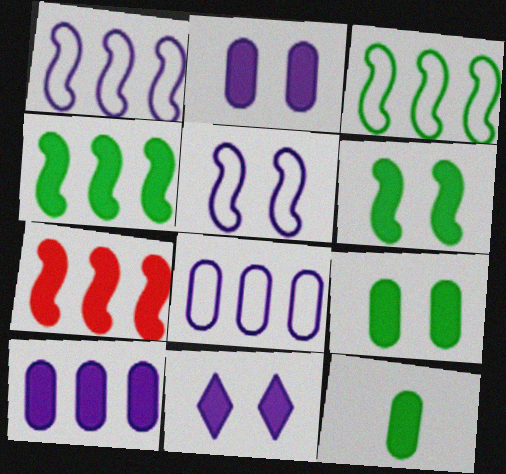[[7, 11, 12]]